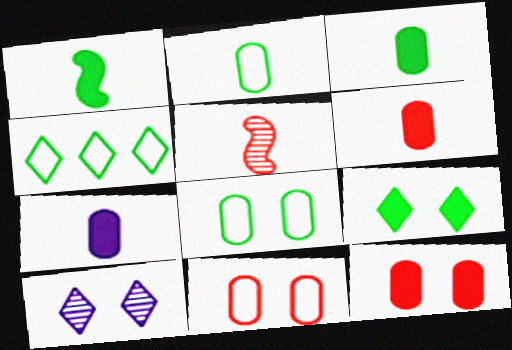[[3, 6, 7]]